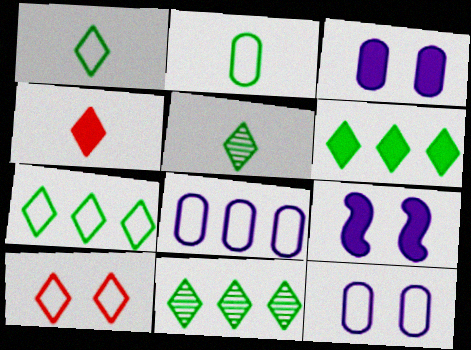[[6, 7, 11]]